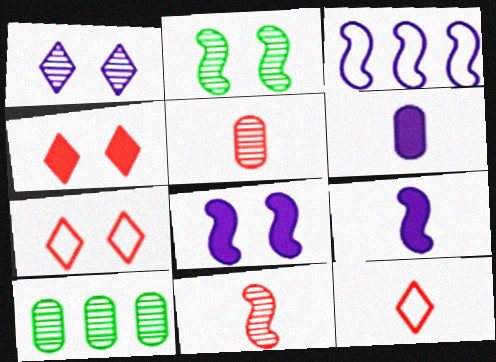[[1, 3, 6], 
[1, 10, 11], 
[7, 9, 10], 
[8, 10, 12]]